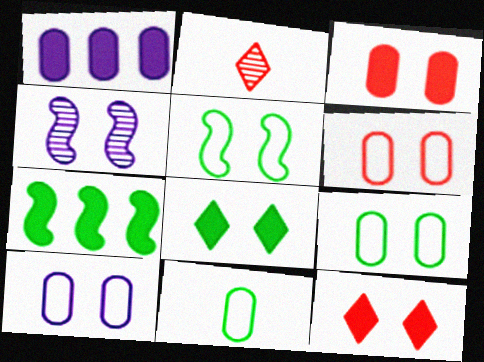[[1, 2, 5], 
[2, 7, 10], 
[4, 6, 8], 
[4, 9, 12], 
[6, 9, 10]]